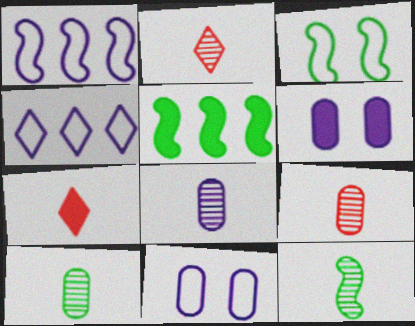[[2, 5, 11], 
[2, 8, 12], 
[3, 5, 12], 
[5, 6, 7], 
[8, 9, 10]]